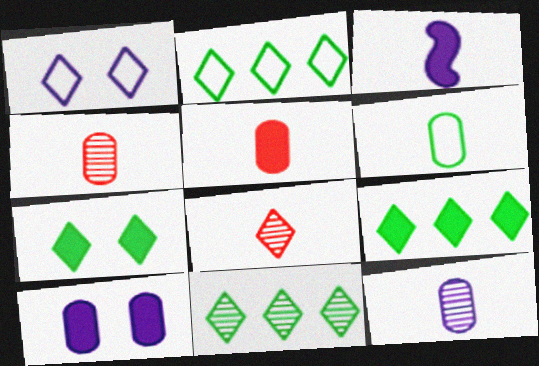[[1, 8, 9], 
[2, 9, 11], 
[3, 6, 8], 
[5, 6, 12]]